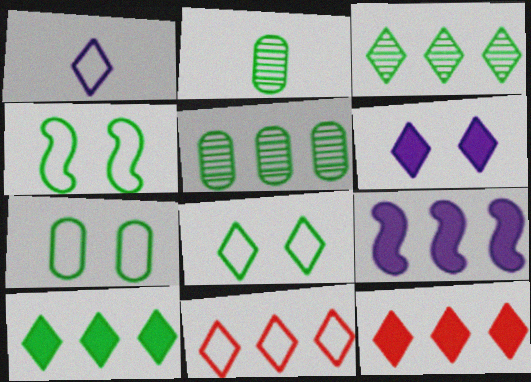[[1, 8, 11], 
[2, 4, 10], 
[4, 7, 8], 
[5, 9, 11]]